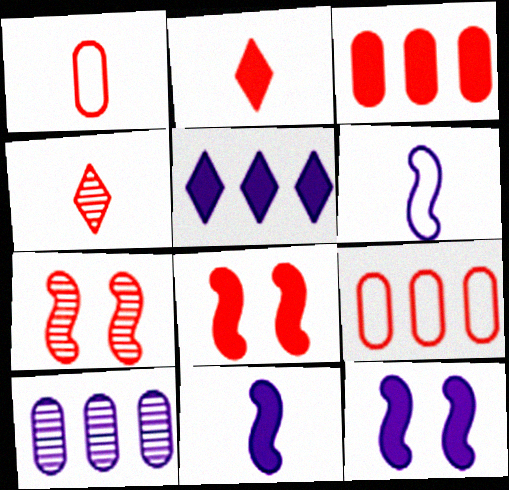[[2, 3, 8], 
[2, 7, 9], 
[4, 8, 9]]